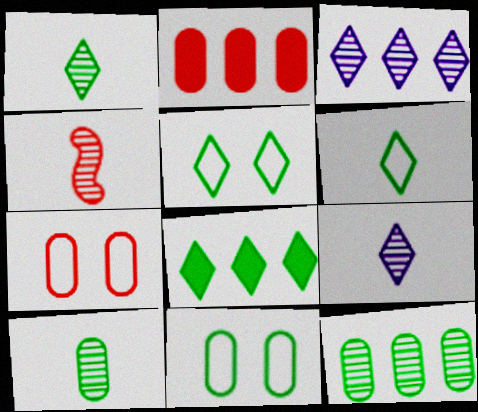[[1, 5, 8], 
[4, 9, 10]]